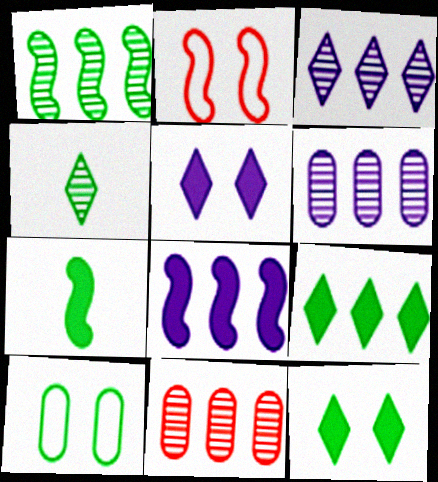[[1, 3, 11]]